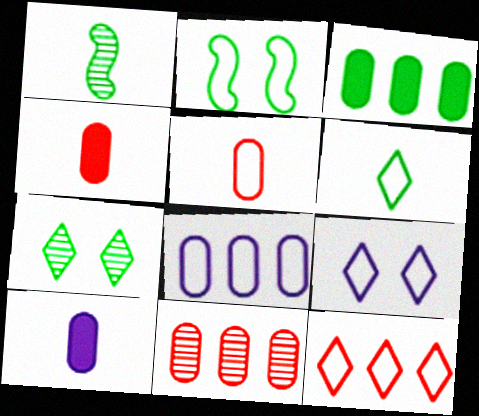[[3, 8, 11], 
[6, 9, 12]]